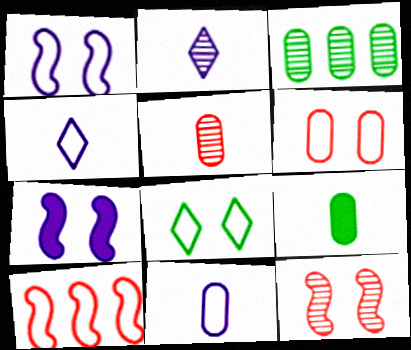[[1, 6, 8], 
[2, 3, 12], 
[5, 9, 11], 
[8, 10, 11]]